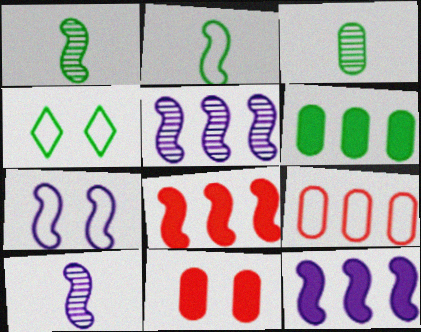[[1, 4, 6], 
[1, 7, 8], 
[7, 10, 12]]